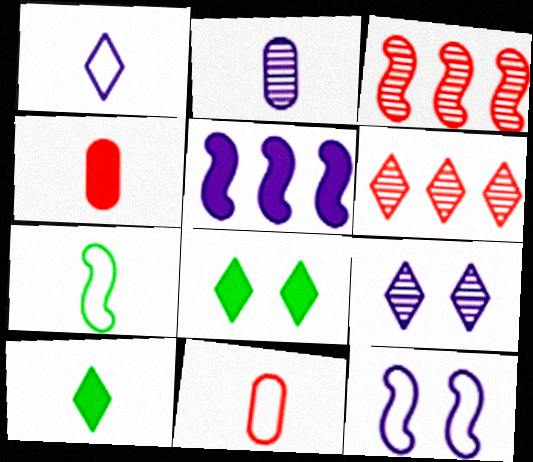[[1, 6, 8], 
[1, 7, 11], 
[4, 5, 8]]